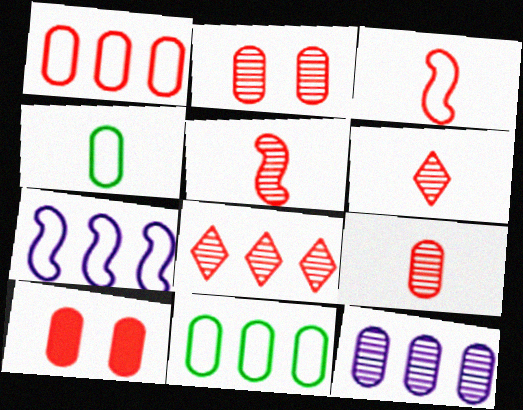[[1, 9, 10], 
[2, 5, 8], 
[3, 8, 10], 
[4, 10, 12], 
[5, 6, 9]]